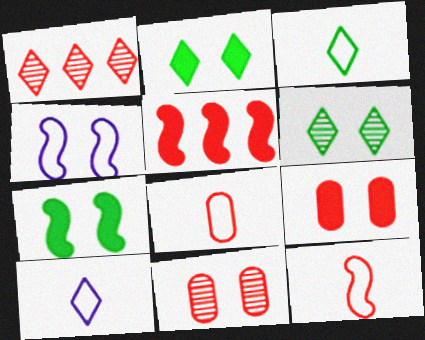[[1, 2, 10], 
[1, 9, 12], 
[2, 4, 11], 
[4, 6, 9]]